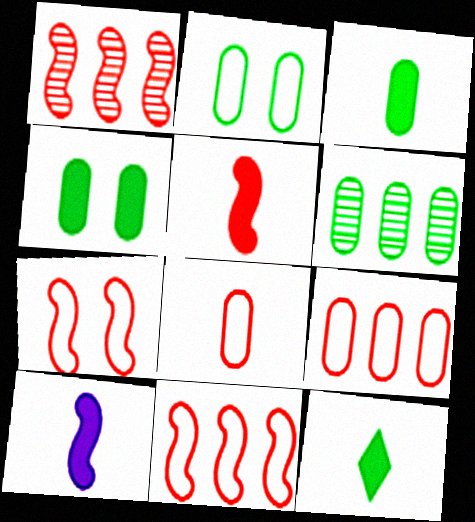[[1, 5, 7], 
[2, 3, 6]]